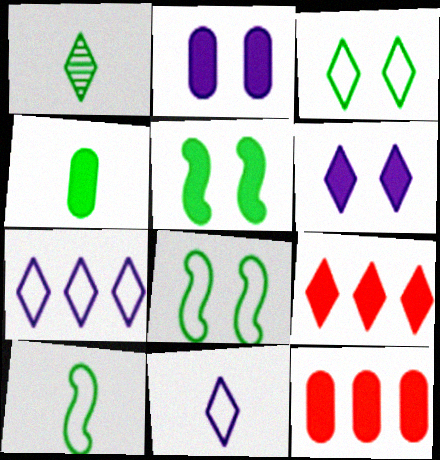[[1, 4, 10], 
[2, 4, 12]]